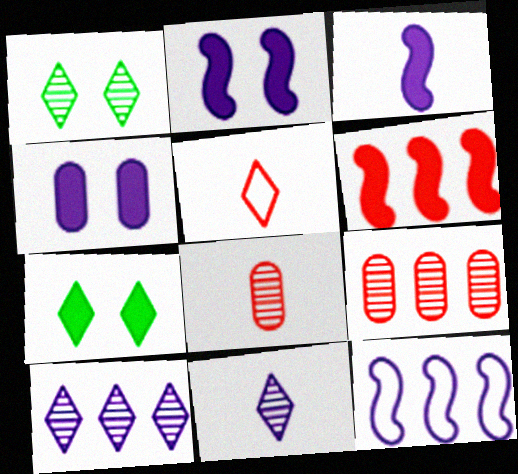[[4, 11, 12], 
[5, 7, 10], 
[7, 8, 12]]